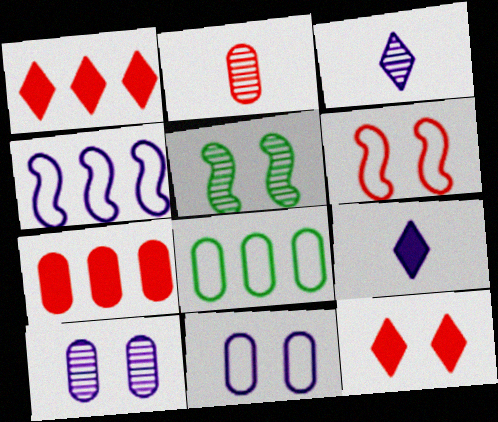[[1, 2, 6], 
[4, 9, 10], 
[5, 11, 12]]